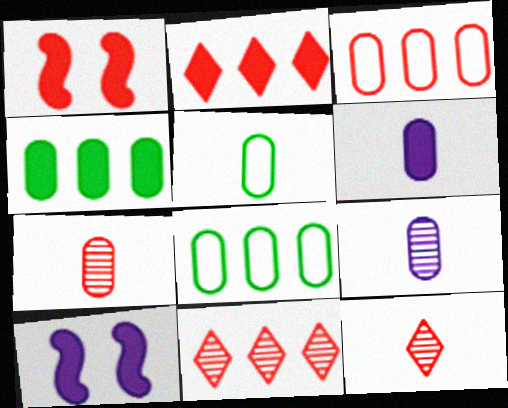[[1, 3, 12], 
[5, 6, 7], 
[5, 10, 11], 
[8, 10, 12]]